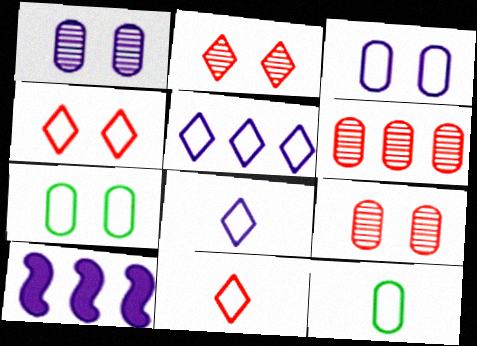[[1, 8, 10], 
[2, 10, 12]]